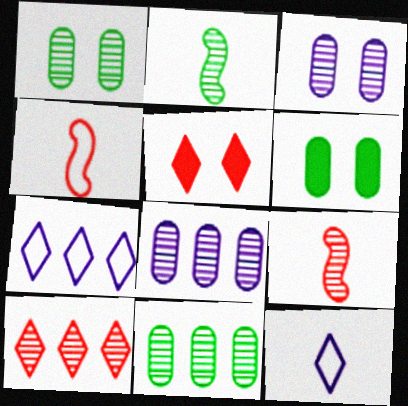[[2, 3, 10], 
[6, 7, 9]]